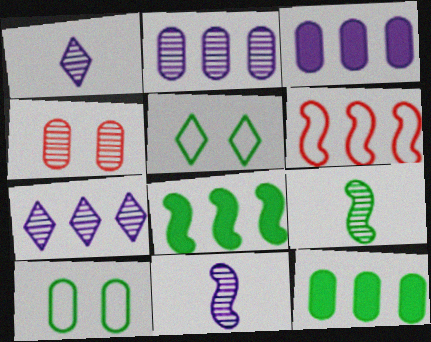[[4, 7, 9], 
[5, 9, 12], 
[6, 7, 12]]